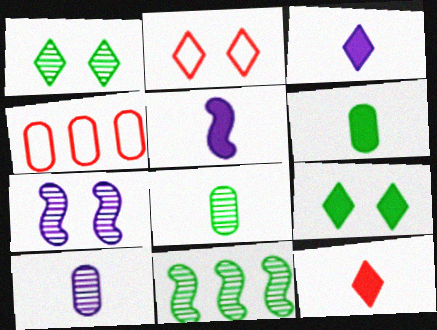[[1, 4, 5], 
[1, 8, 11], 
[5, 6, 12]]